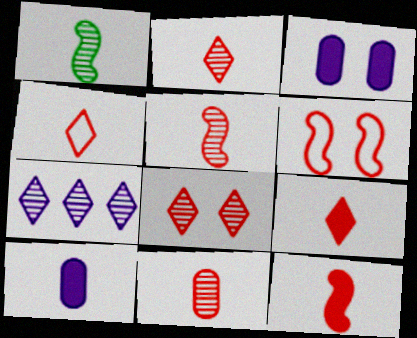[[1, 4, 10], 
[2, 4, 9], 
[2, 5, 11], 
[4, 11, 12]]